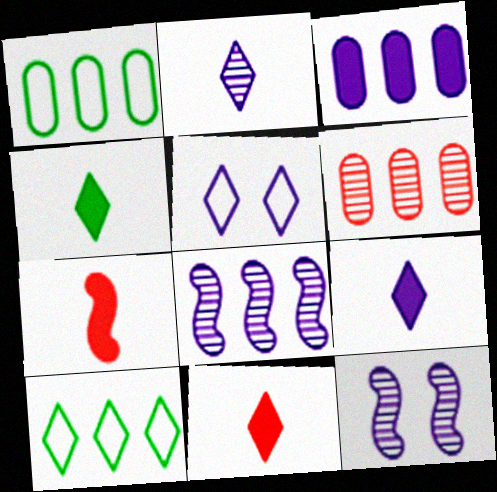[[1, 3, 6], 
[1, 11, 12], 
[4, 9, 11]]